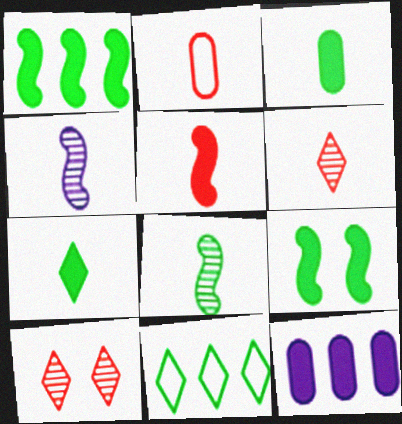[[2, 4, 7], 
[2, 5, 6]]